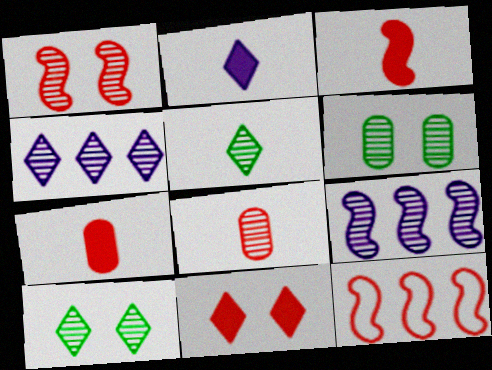[[1, 3, 12], 
[2, 6, 12], 
[8, 9, 10], 
[8, 11, 12]]